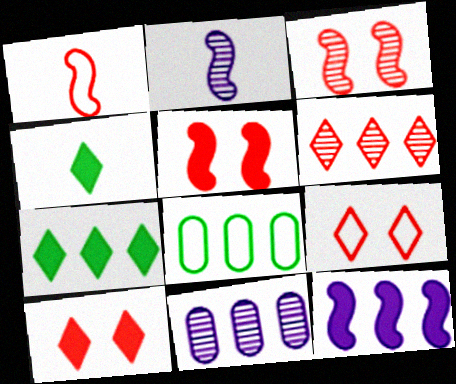[[2, 8, 10], 
[6, 8, 12]]